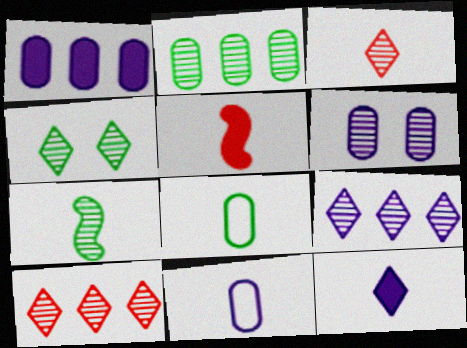[[1, 6, 11], 
[2, 4, 7], 
[3, 4, 9], 
[6, 7, 10]]